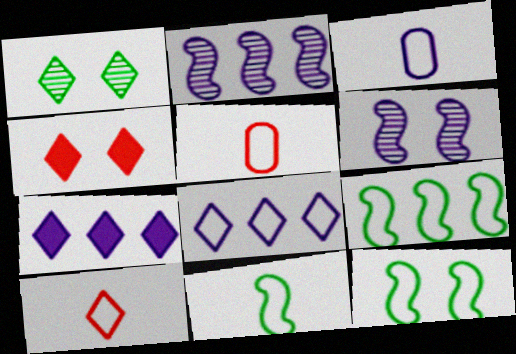[[1, 7, 10], 
[3, 6, 7], 
[3, 10, 11], 
[5, 8, 12], 
[9, 11, 12]]